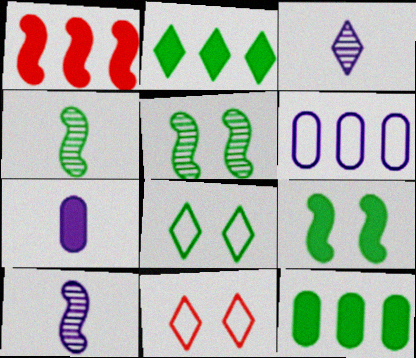[[2, 3, 11], 
[4, 8, 12], 
[10, 11, 12]]